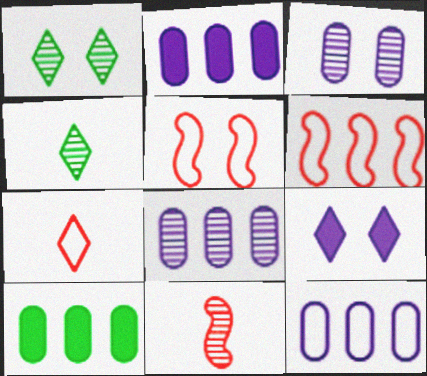[[1, 8, 11], 
[2, 4, 5], 
[2, 8, 12]]